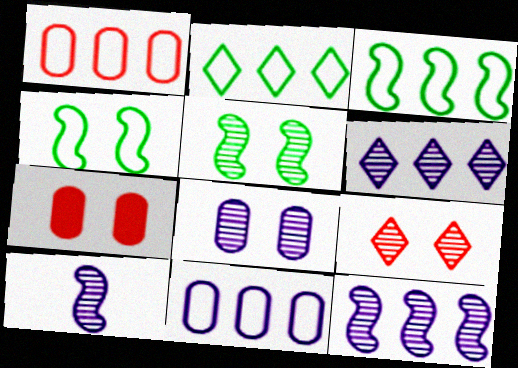[[2, 7, 10], 
[5, 8, 9], 
[6, 8, 10]]